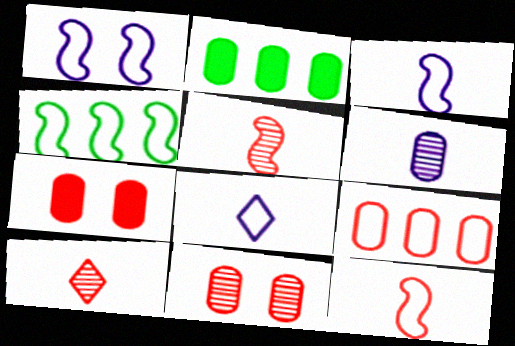[[1, 2, 10], 
[1, 4, 12]]